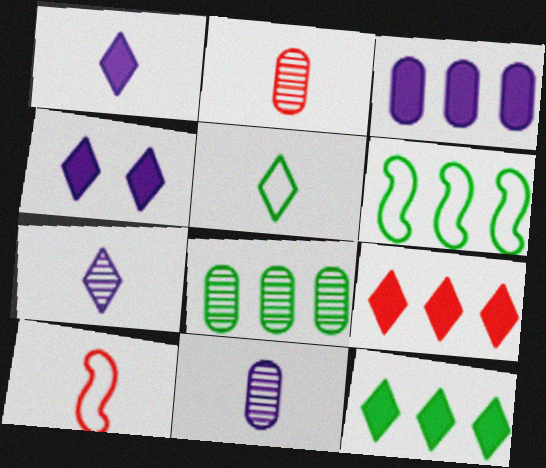[[2, 4, 6], 
[4, 8, 10], 
[6, 8, 12]]